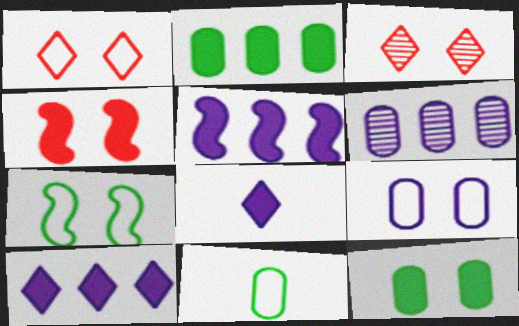[[1, 7, 9], 
[2, 4, 8], 
[3, 5, 11]]